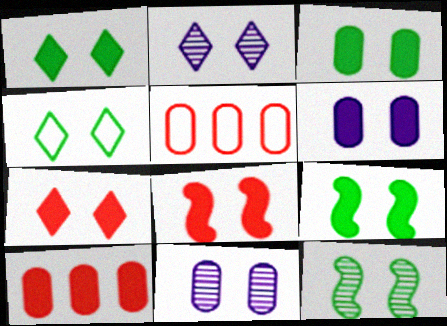[[1, 3, 9], 
[1, 6, 8], 
[2, 4, 7], 
[3, 4, 12], 
[4, 8, 11], 
[6, 7, 9]]